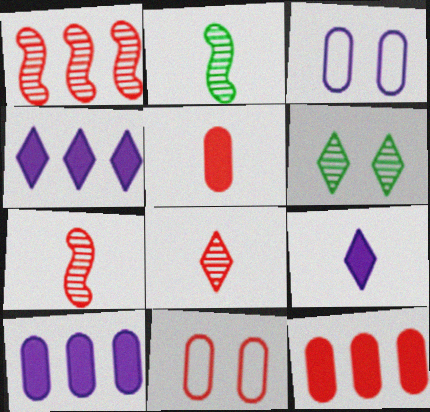[[2, 4, 11]]